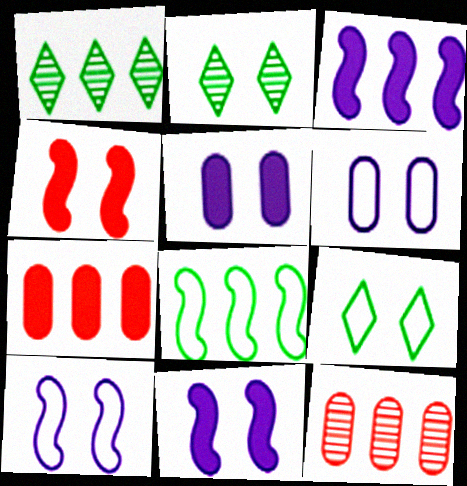[[2, 4, 6]]